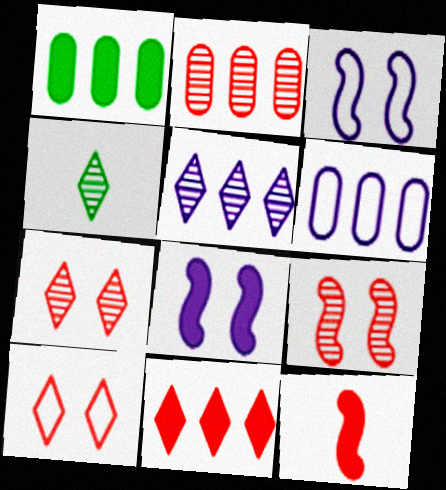[[1, 2, 6], 
[2, 10, 12], 
[4, 5, 7]]